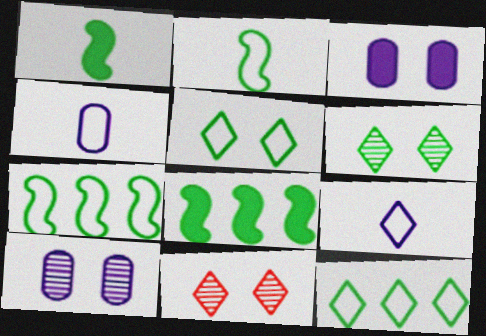[[4, 8, 11]]